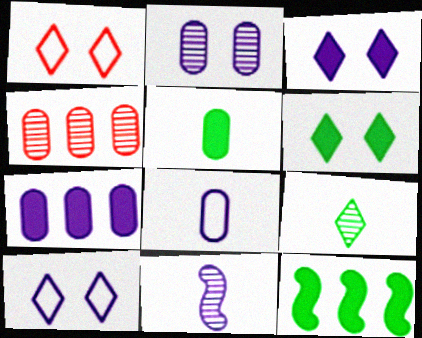[[2, 7, 8], 
[5, 6, 12], 
[7, 10, 11]]